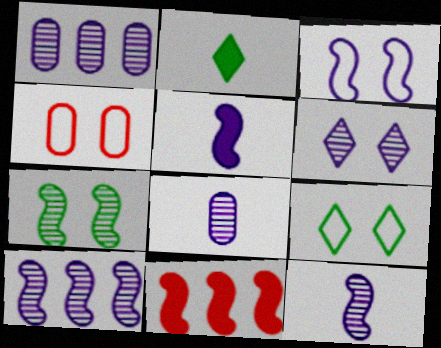[[1, 6, 12], 
[2, 4, 10], 
[3, 4, 9], 
[3, 5, 10], 
[6, 8, 10], 
[8, 9, 11]]